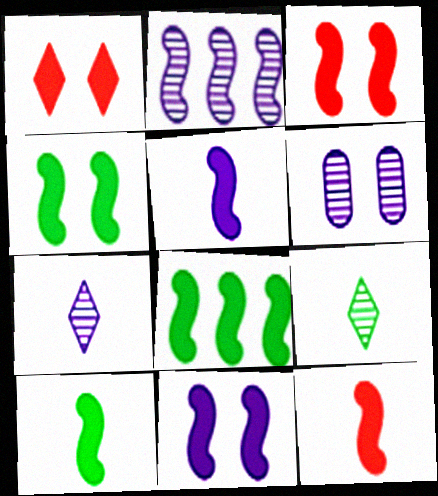[[2, 6, 7], 
[3, 4, 11], 
[3, 5, 8], 
[4, 8, 10], 
[5, 10, 12], 
[8, 11, 12]]